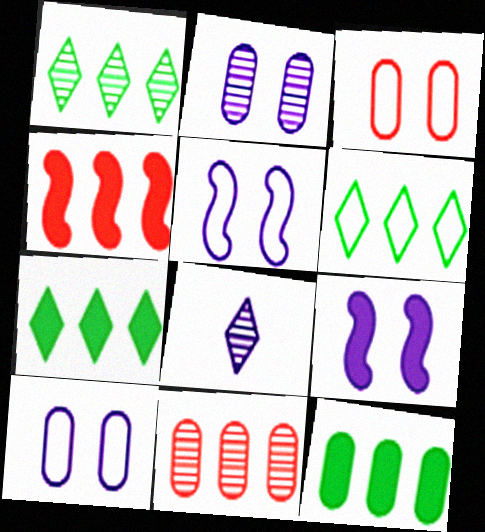[[1, 6, 7]]